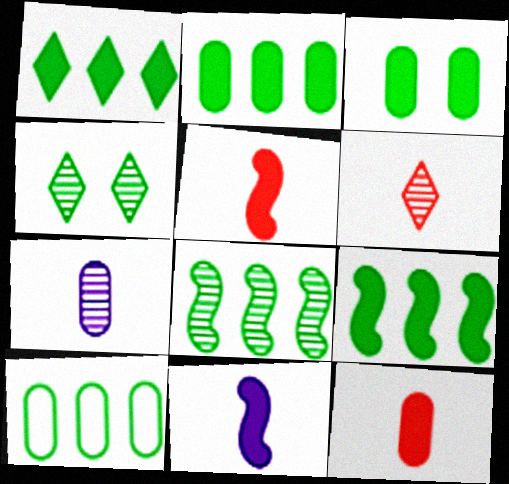[[1, 2, 9], 
[1, 8, 10]]